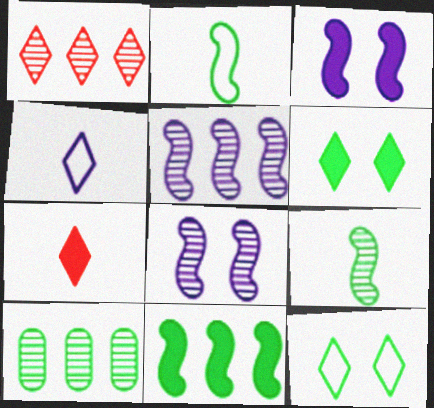[[1, 4, 6], 
[1, 5, 10], 
[2, 6, 10]]